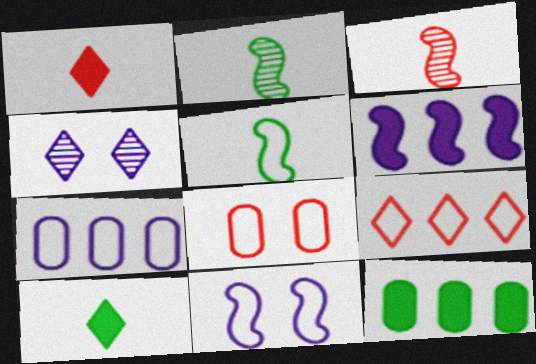[[4, 9, 10]]